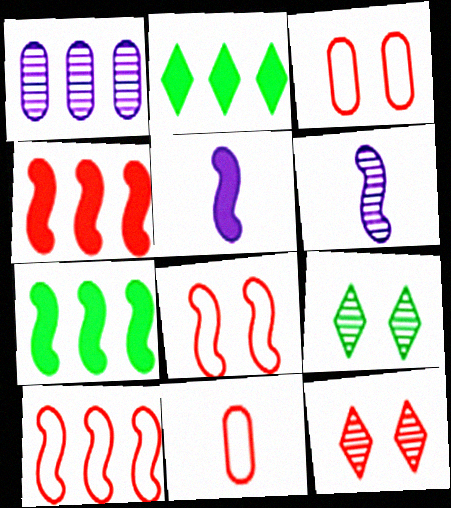[[1, 2, 10], 
[2, 3, 6], 
[4, 11, 12], 
[6, 7, 8]]